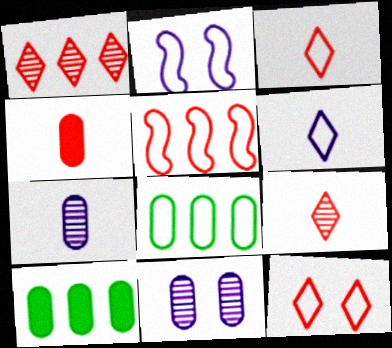[[2, 3, 8], 
[2, 9, 10], 
[4, 8, 11]]